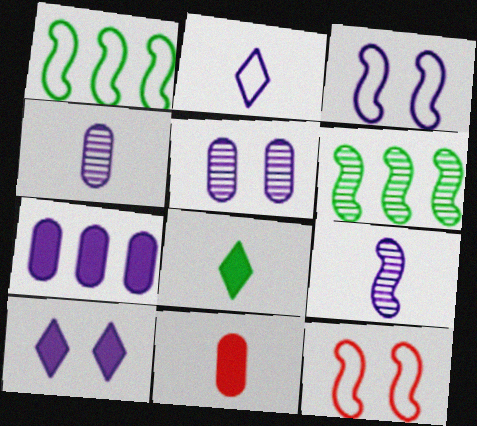[[3, 5, 10]]